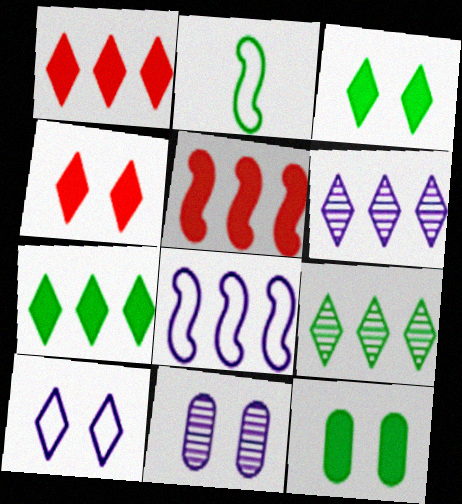[[1, 2, 11], 
[2, 9, 12]]